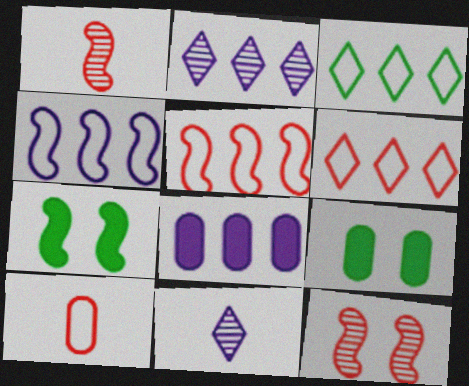[[1, 4, 7], 
[2, 4, 8], 
[2, 7, 10], 
[5, 9, 11]]